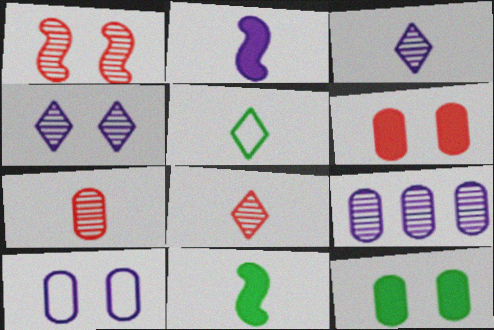[[2, 5, 7]]